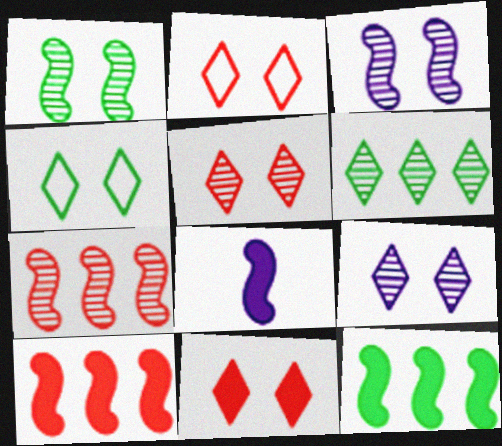[[2, 5, 11], 
[4, 9, 11]]